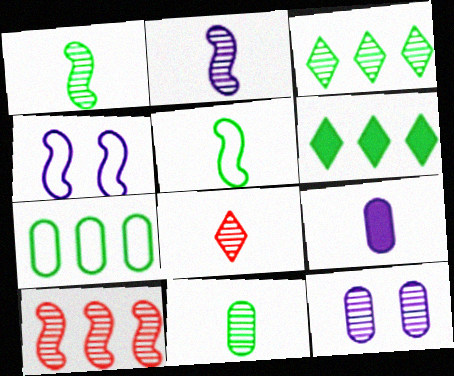[[2, 8, 11], 
[5, 8, 9]]